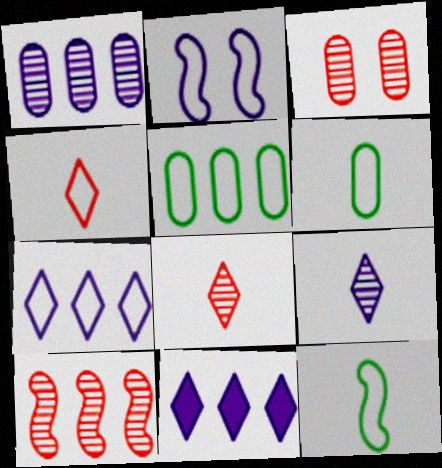[[2, 4, 5], 
[3, 8, 10], 
[3, 11, 12], 
[5, 10, 11]]